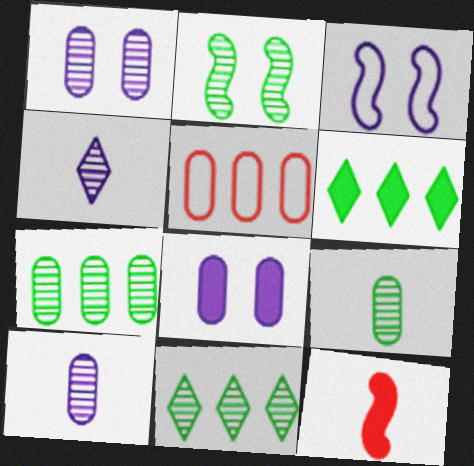[[2, 9, 11], 
[5, 8, 9], 
[6, 8, 12]]